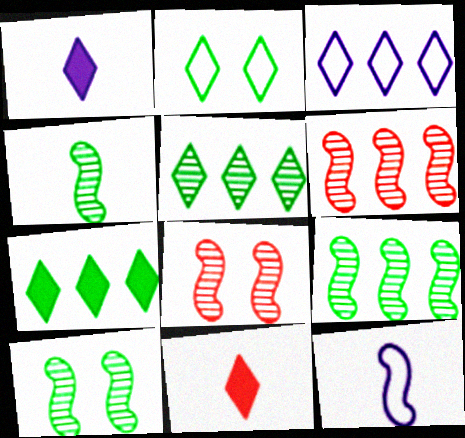[[4, 9, 10]]